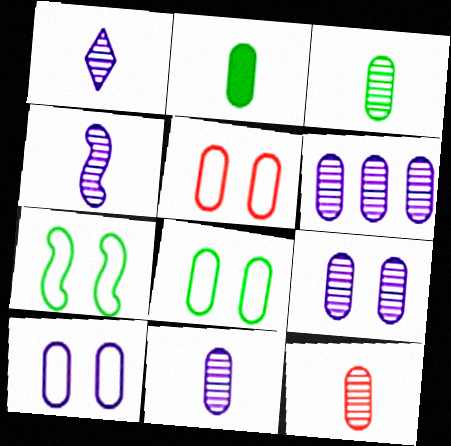[[1, 4, 11], 
[2, 5, 6], 
[3, 11, 12], 
[5, 8, 10], 
[6, 9, 11]]